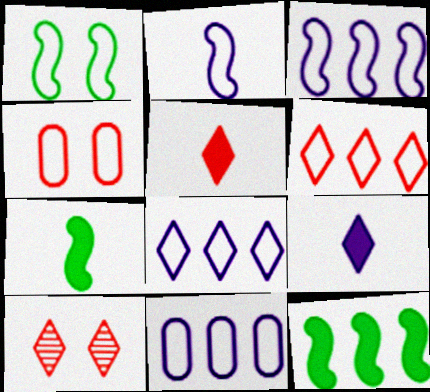[[3, 8, 11], 
[5, 6, 10], 
[7, 10, 11]]